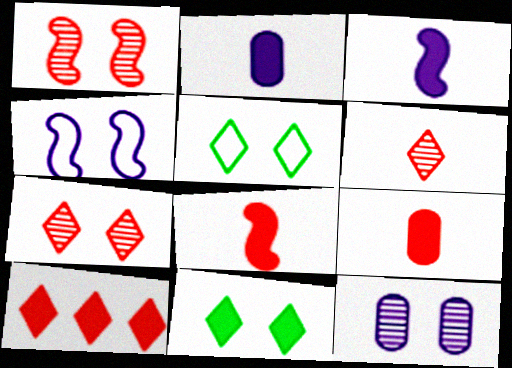[]